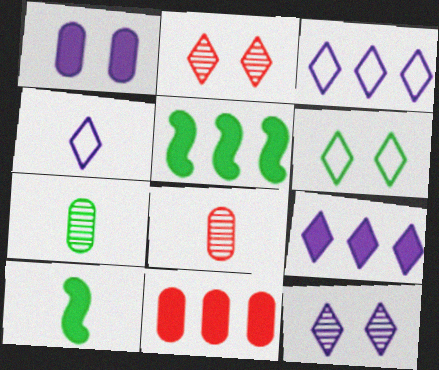[[4, 8, 10], 
[4, 9, 12], 
[5, 6, 7], 
[5, 9, 11]]